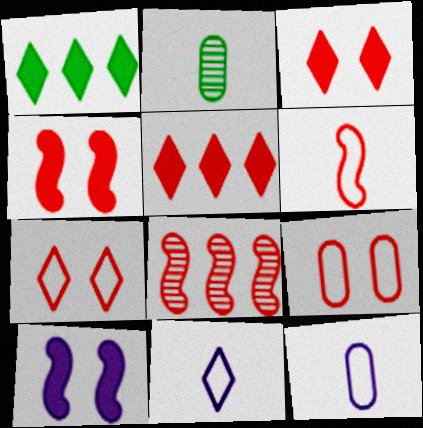[[4, 6, 8]]